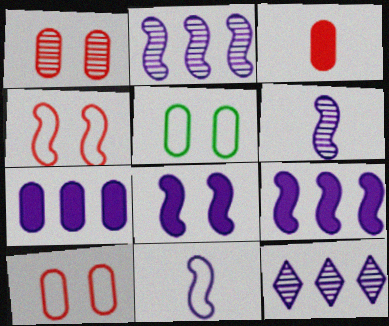[[2, 8, 11]]